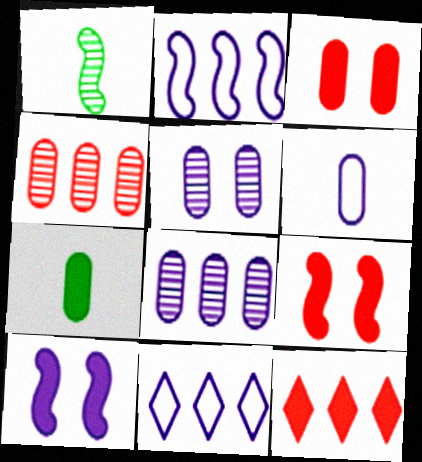[[1, 2, 9], 
[1, 3, 11], 
[7, 10, 12]]